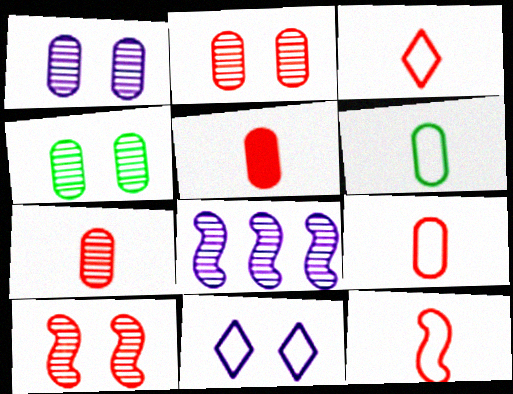[[1, 2, 4], 
[3, 9, 12], 
[5, 7, 9]]